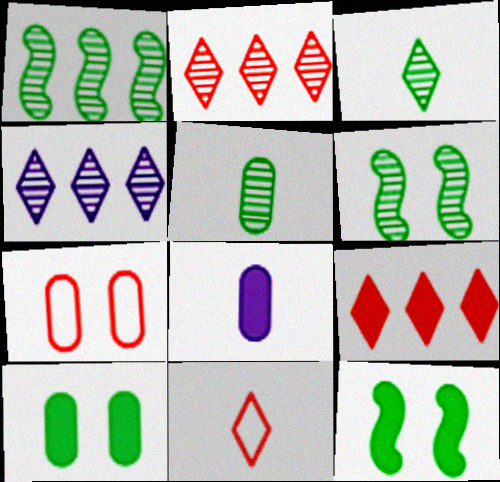[[8, 9, 12]]